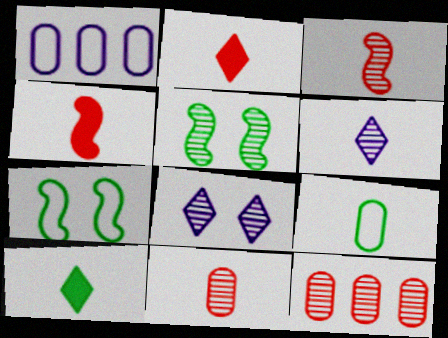[[1, 2, 5], 
[4, 6, 9], 
[5, 6, 12]]